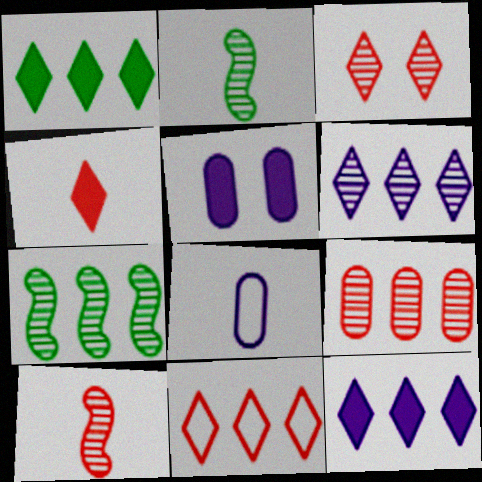[[1, 6, 11], 
[2, 4, 8], 
[2, 5, 11], 
[3, 4, 11], 
[3, 9, 10], 
[6, 7, 9]]